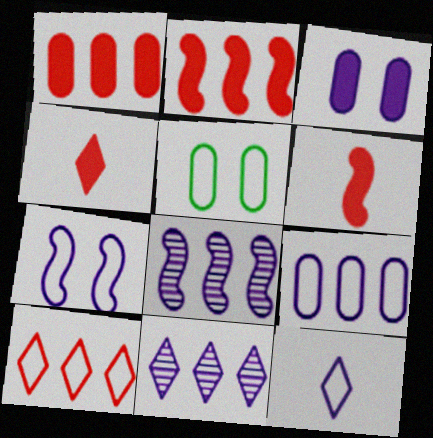[[3, 8, 12], 
[4, 5, 8], 
[5, 6, 11], 
[7, 9, 12]]